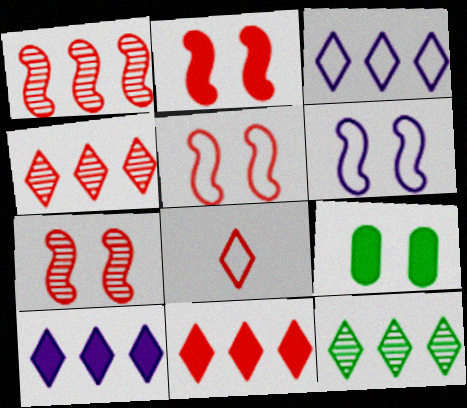[[2, 5, 7], 
[3, 11, 12]]